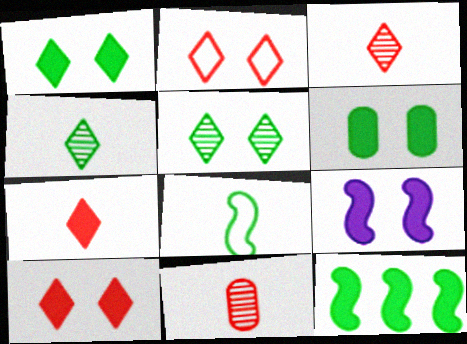[[6, 9, 10]]